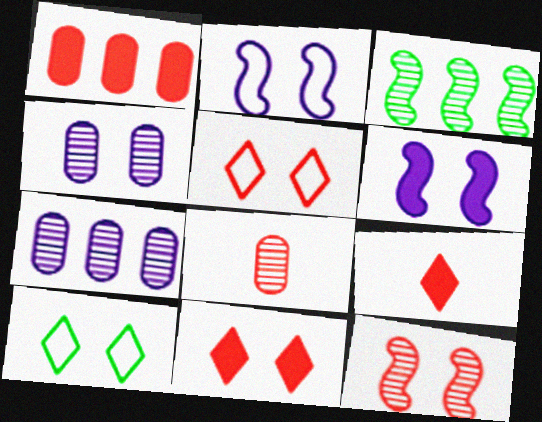[]